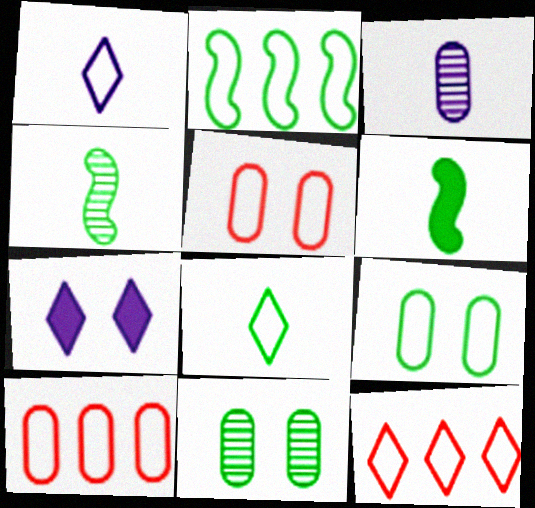[[1, 2, 5], 
[2, 8, 9], 
[4, 7, 10]]